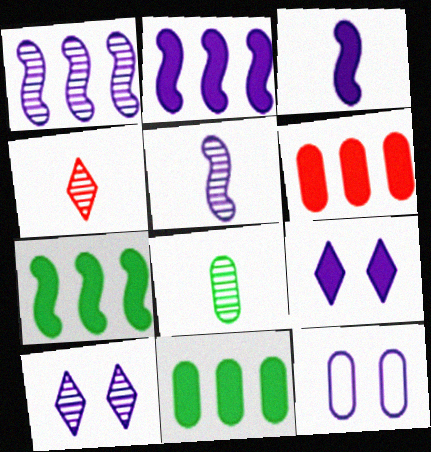[[4, 5, 8], 
[4, 7, 12], 
[6, 8, 12]]